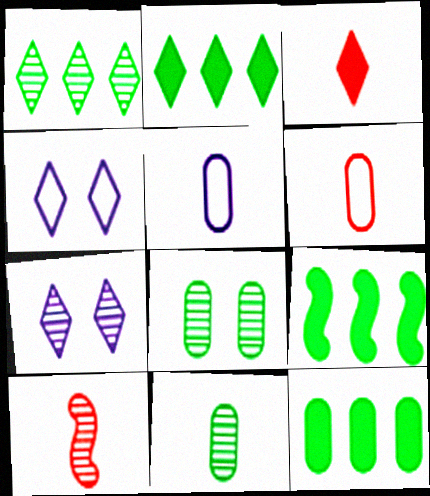[[1, 3, 4], 
[2, 9, 12], 
[3, 6, 10], 
[4, 10, 12], 
[6, 7, 9]]